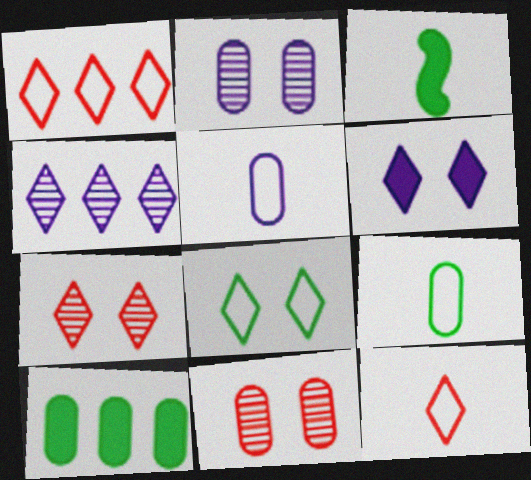[[1, 2, 3], 
[5, 10, 11], 
[6, 7, 8]]